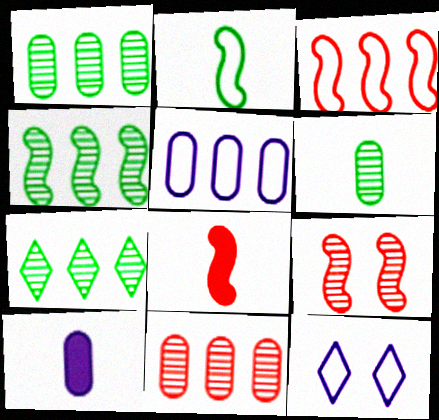[[1, 4, 7], 
[1, 8, 12], 
[3, 8, 9]]